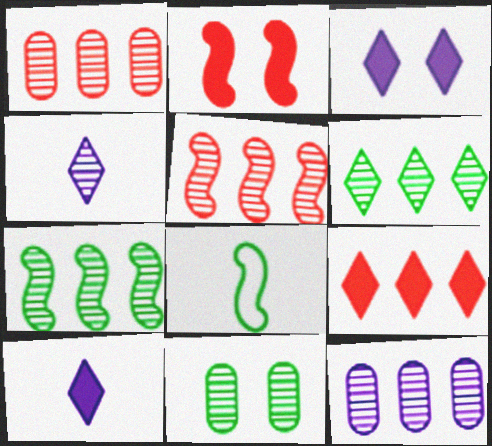[[1, 3, 8], 
[4, 5, 11], 
[5, 6, 12]]